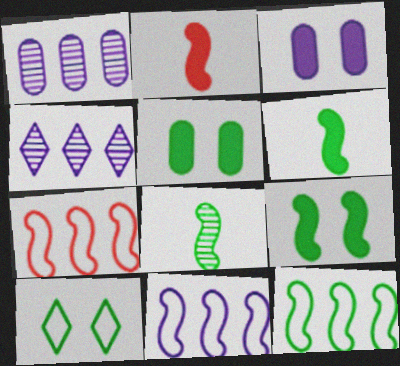[[1, 2, 10], 
[7, 11, 12], 
[8, 9, 12]]